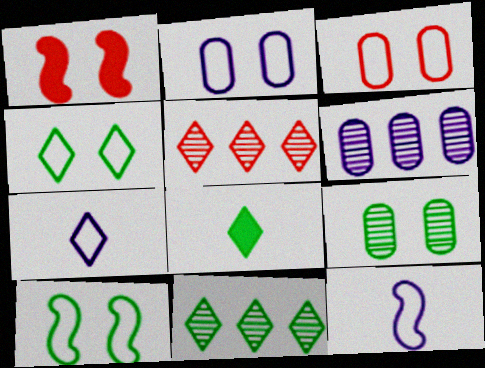[[4, 8, 11]]